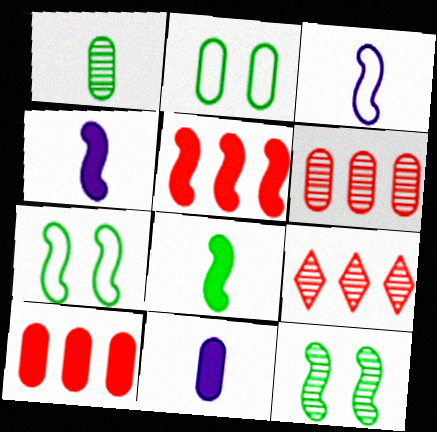[[2, 4, 9], 
[2, 6, 11], 
[3, 5, 12], 
[7, 9, 11]]